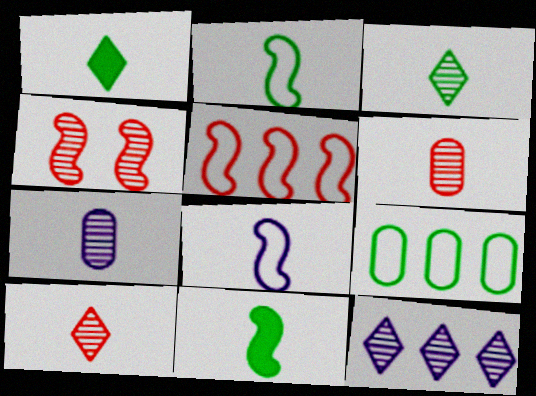[[1, 6, 8]]